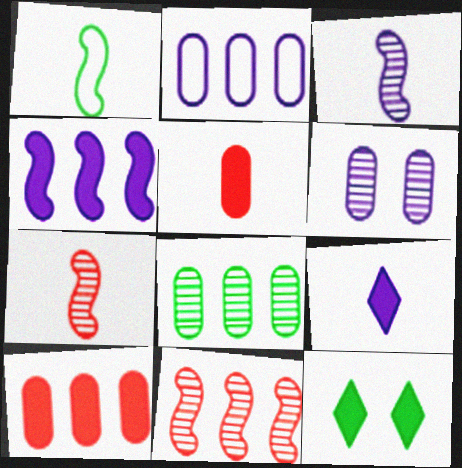[[1, 8, 12], 
[2, 7, 12], 
[2, 8, 10], 
[4, 5, 12]]